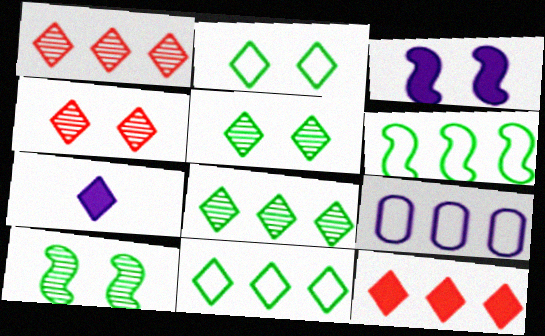[[1, 2, 7], 
[4, 7, 11]]